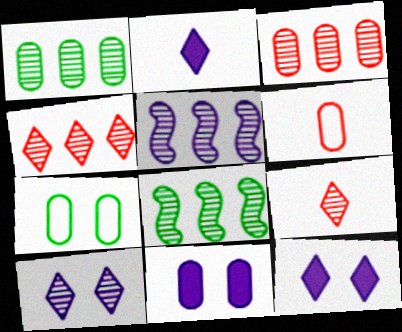[[1, 4, 5], 
[1, 6, 11], 
[6, 8, 12]]